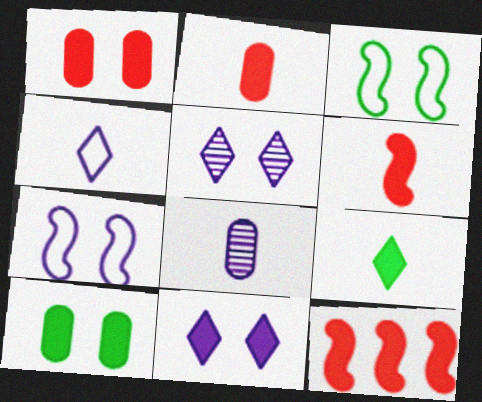[[1, 3, 5]]